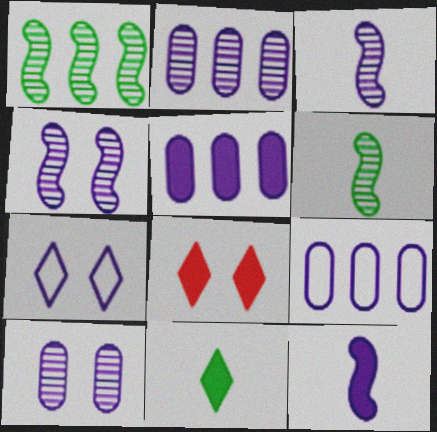[[2, 5, 9], 
[2, 7, 12], 
[3, 5, 7], 
[6, 8, 9]]